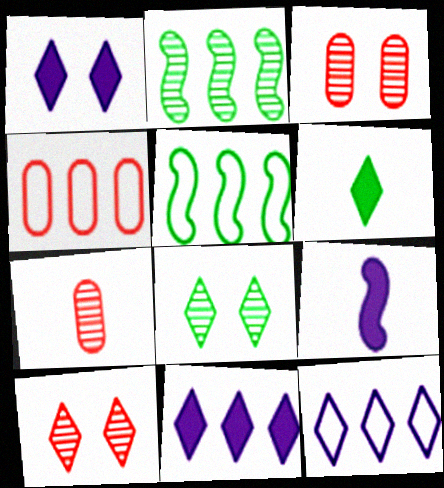[[1, 5, 7], 
[2, 4, 11], 
[4, 5, 12], 
[4, 8, 9], 
[6, 10, 12]]